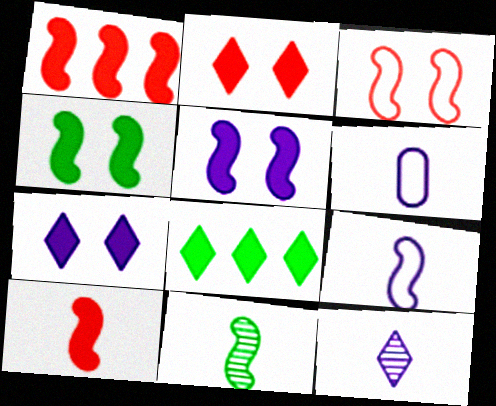[[9, 10, 11]]